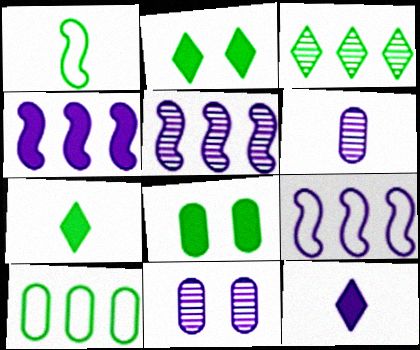[[1, 3, 8], 
[4, 5, 9], 
[9, 11, 12]]